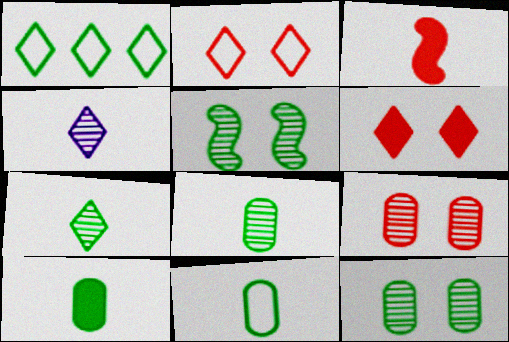[[1, 4, 6], 
[1, 5, 10], 
[3, 4, 11], 
[8, 10, 11]]